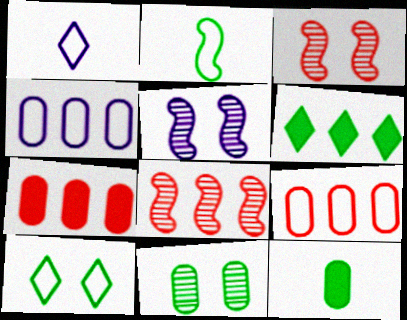[[2, 6, 11], 
[4, 6, 8]]